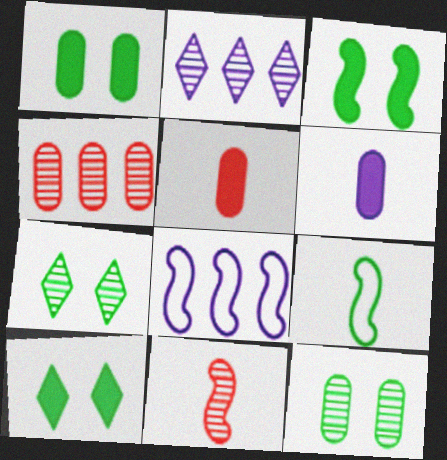[[1, 3, 10], 
[2, 11, 12], 
[3, 8, 11], 
[5, 7, 8]]